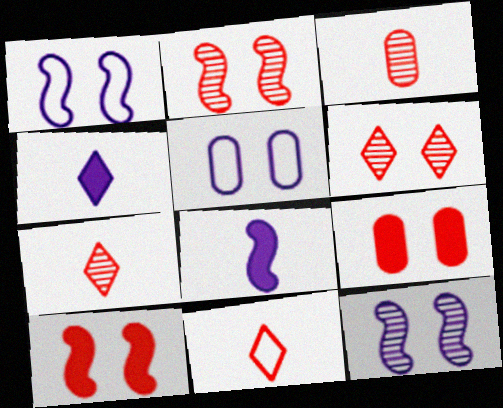[]